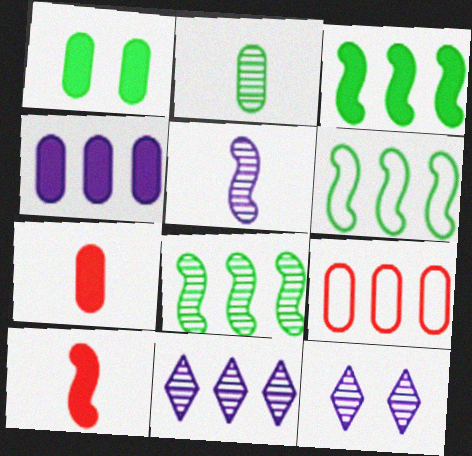[[1, 4, 7], 
[3, 6, 8], 
[3, 9, 11], 
[6, 7, 12]]